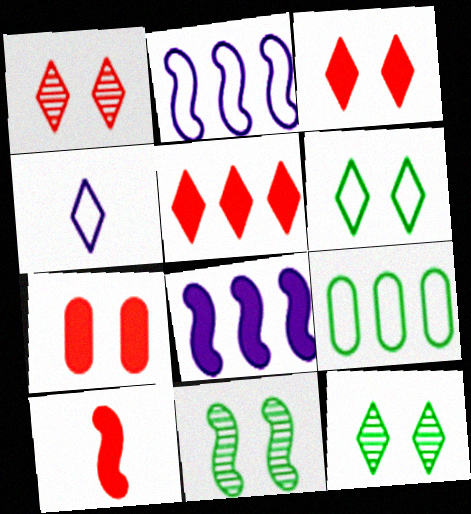[[2, 10, 11], 
[4, 5, 12], 
[5, 7, 10]]